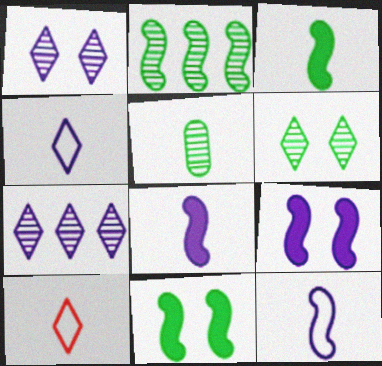[[2, 5, 6], 
[5, 8, 10]]